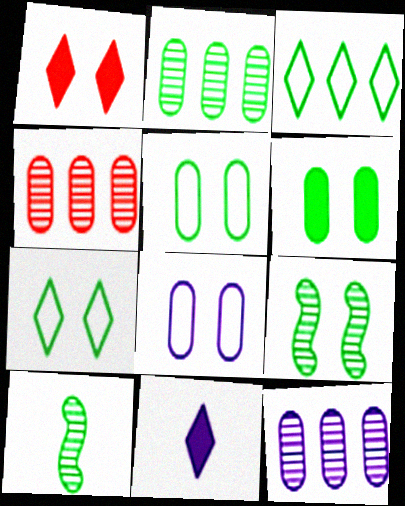[[1, 8, 9], 
[2, 4, 12], 
[3, 6, 10], 
[6, 7, 9]]